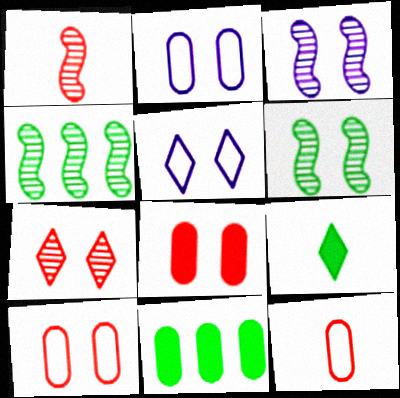[[1, 3, 4], 
[1, 5, 11], 
[5, 6, 8]]